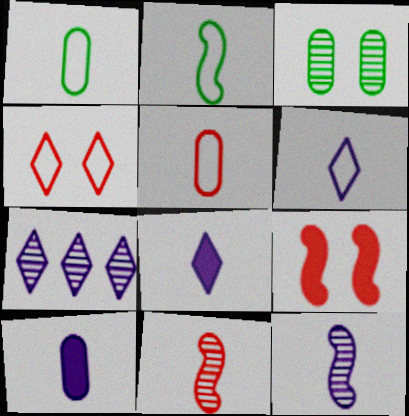[[1, 7, 9], 
[1, 8, 11], 
[2, 5, 6], 
[3, 7, 11], 
[6, 10, 12]]